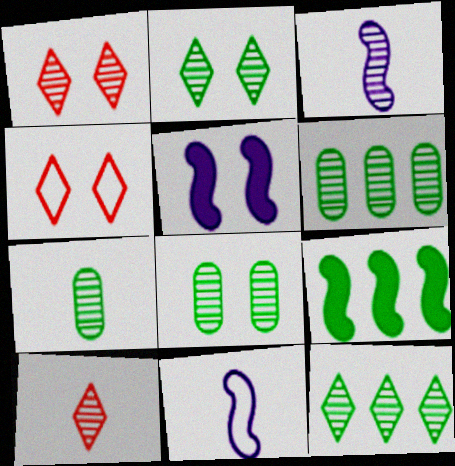[[1, 3, 6], 
[3, 7, 10], 
[4, 5, 8], 
[6, 7, 8]]